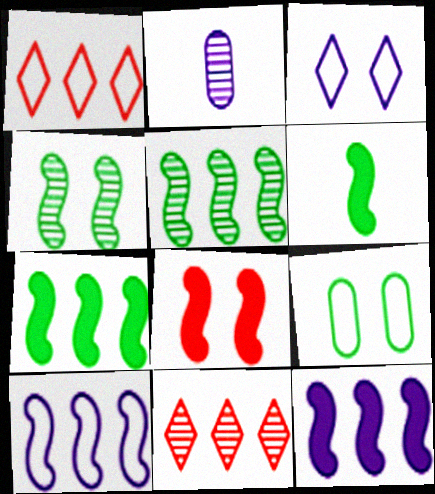[[2, 3, 12], 
[2, 4, 11], 
[6, 8, 12]]